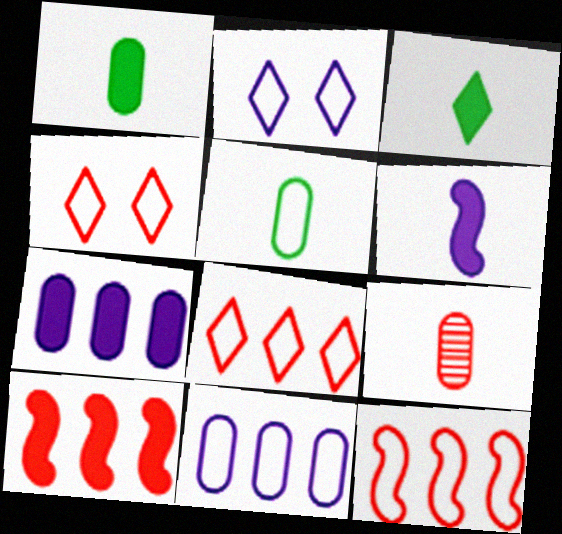[[2, 5, 12], 
[4, 9, 10]]